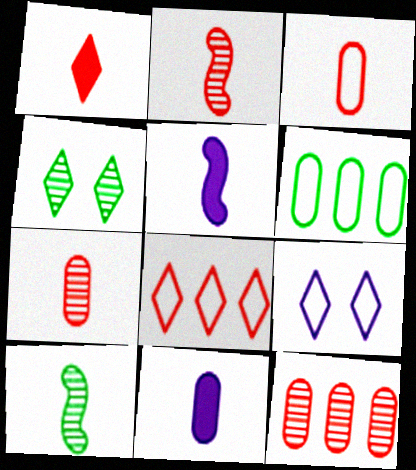[[1, 2, 3]]